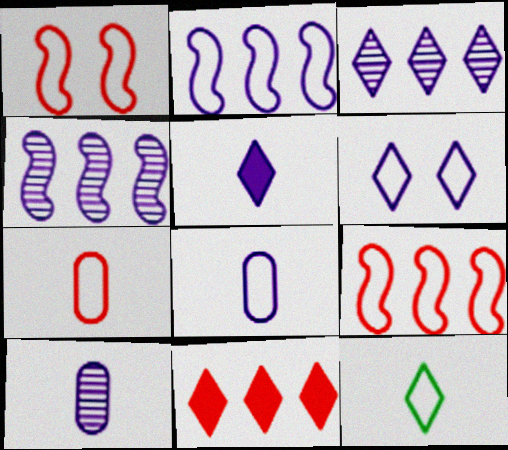[[2, 6, 8], 
[3, 5, 6]]